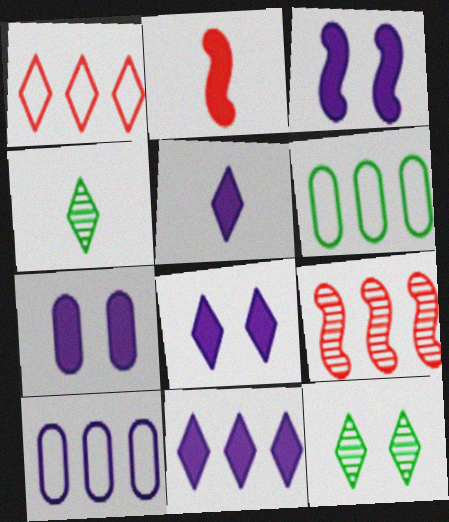[[1, 4, 8], 
[1, 5, 12], 
[2, 10, 12], 
[3, 7, 8], 
[5, 8, 11], 
[6, 9, 11]]